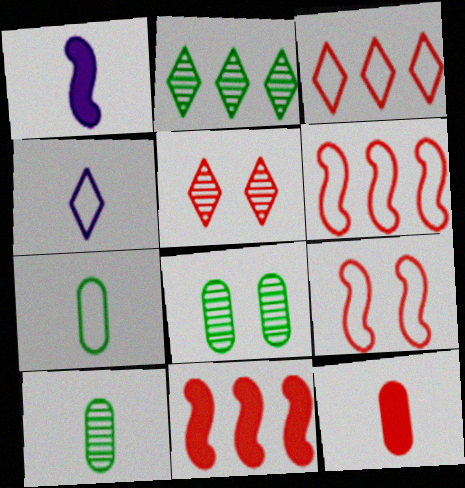[[1, 3, 8], 
[4, 8, 11], 
[5, 6, 12]]